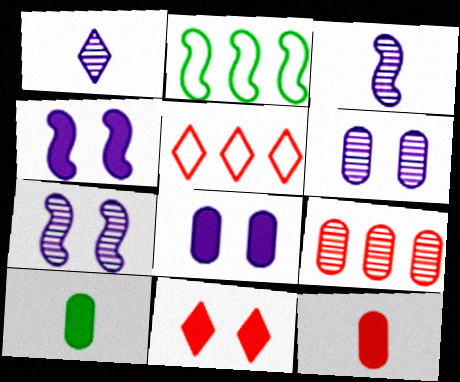[[5, 7, 10]]